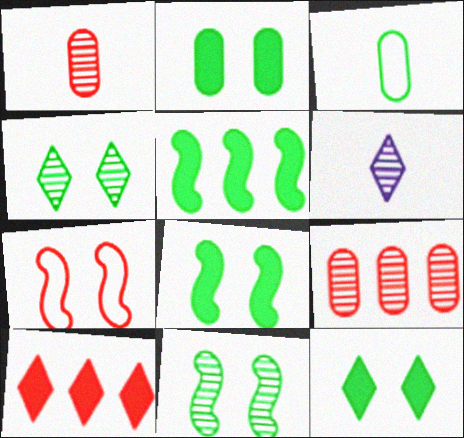[[1, 7, 10], 
[2, 8, 12], 
[3, 4, 5], 
[6, 9, 11]]